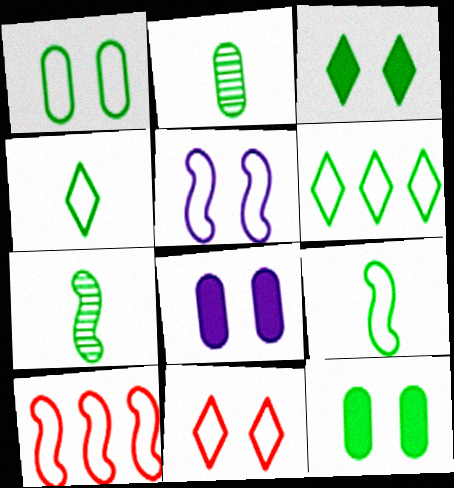[[1, 5, 11], 
[1, 6, 9], 
[5, 9, 10], 
[6, 7, 12]]